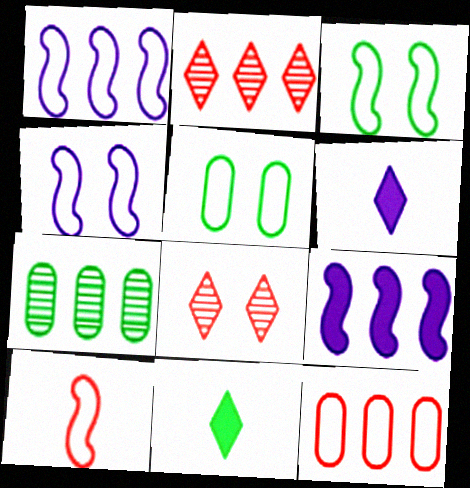[[1, 3, 10], 
[3, 7, 11]]